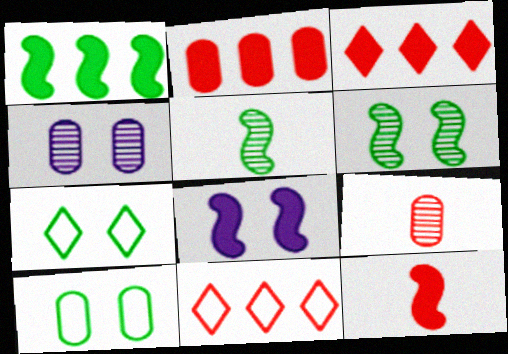[[1, 8, 12]]